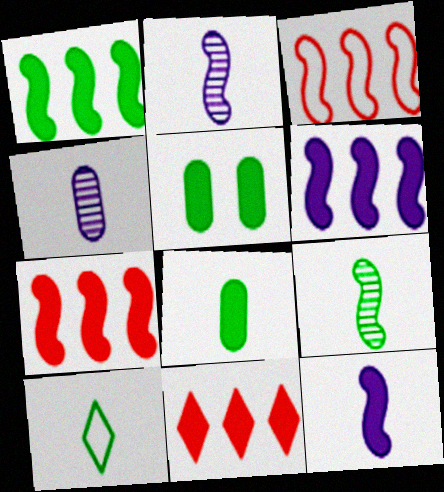[[1, 6, 7], 
[5, 11, 12], 
[8, 9, 10]]